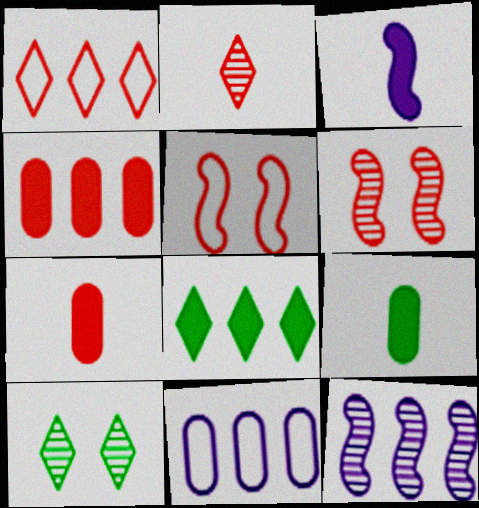[[1, 6, 7], 
[2, 4, 5]]